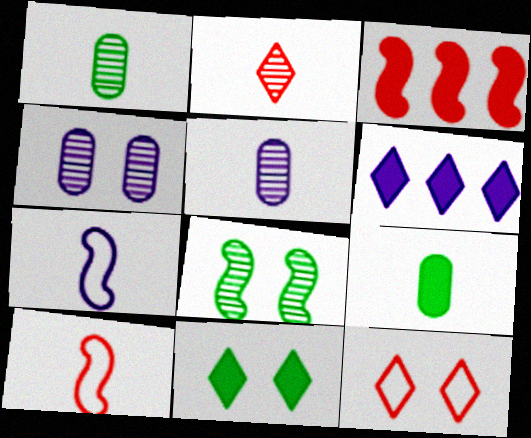[[2, 7, 9], 
[3, 7, 8], 
[4, 6, 7]]